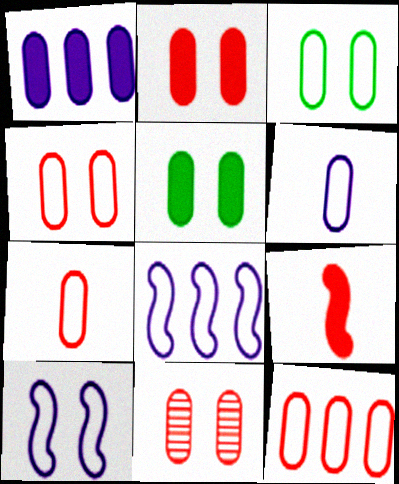[[2, 4, 11], 
[3, 6, 12], 
[4, 7, 12]]